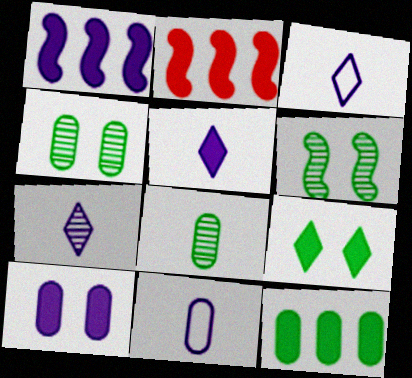[[1, 5, 10], 
[2, 3, 4], 
[3, 5, 7]]